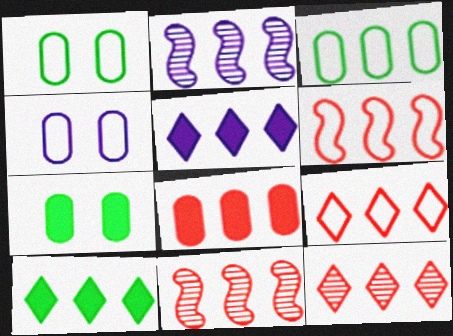[[3, 5, 11], 
[6, 8, 12], 
[8, 9, 11]]